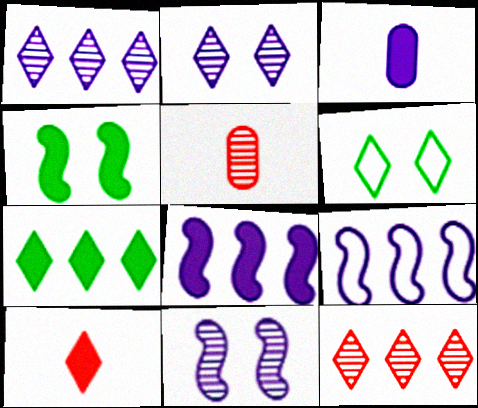[[1, 6, 10], 
[2, 3, 9], 
[5, 6, 8]]